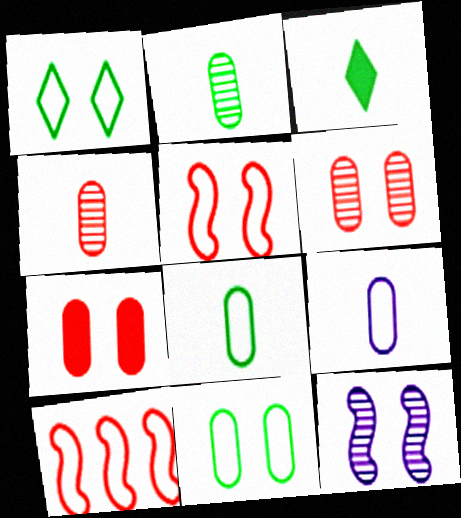[[1, 7, 12], 
[1, 9, 10]]